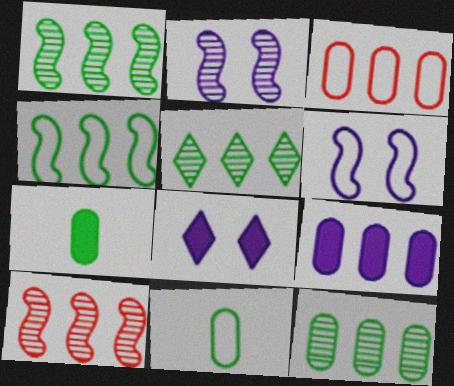[[1, 5, 12], 
[3, 9, 12], 
[8, 10, 11]]